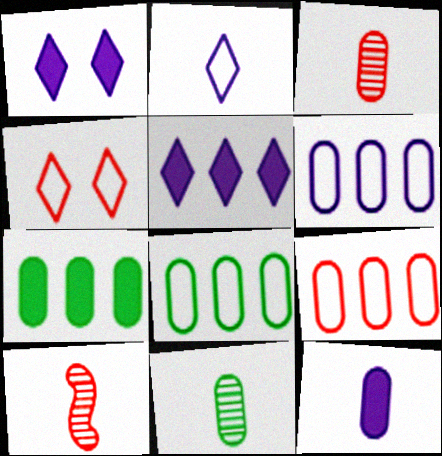[[1, 8, 10], 
[6, 8, 9]]